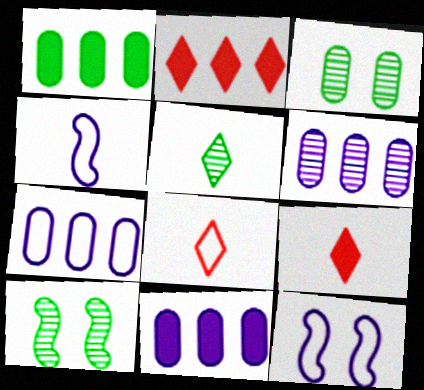[[2, 3, 4], 
[6, 7, 11], 
[7, 9, 10], 
[8, 10, 11]]